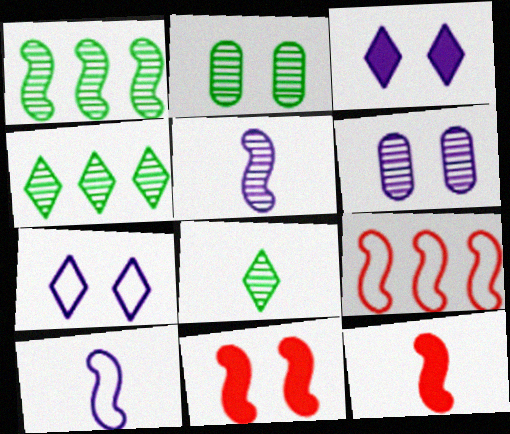[[1, 2, 8], 
[1, 10, 11], 
[2, 7, 11]]